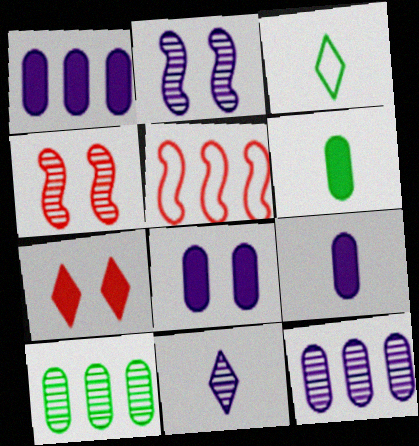[[1, 3, 4], 
[1, 8, 9], 
[2, 11, 12], 
[4, 10, 11]]